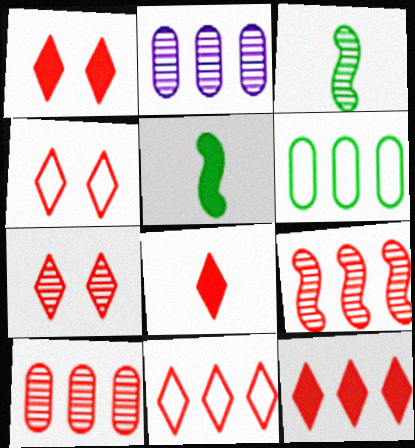[[1, 4, 7], 
[1, 8, 12], 
[2, 3, 7], 
[2, 4, 5], 
[7, 8, 11]]